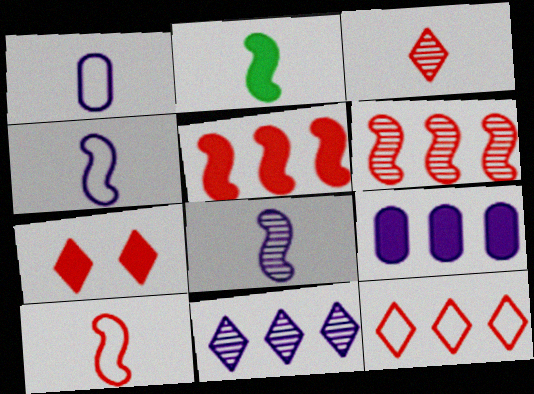[[1, 2, 3], 
[2, 7, 9], 
[2, 8, 10], 
[3, 7, 12]]